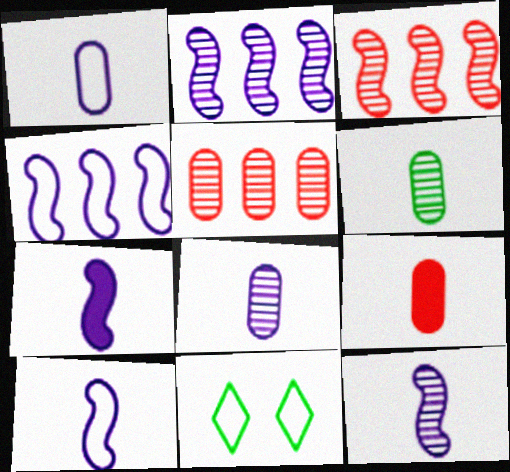[[1, 6, 9], 
[2, 9, 11], 
[5, 7, 11], 
[7, 10, 12]]